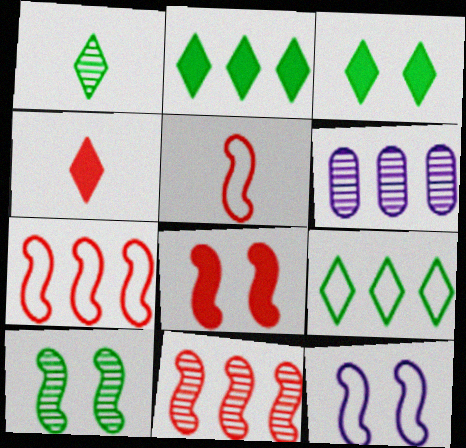[[1, 3, 9], 
[2, 6, 7], 
[3, 5, 6], 
[5, 8, 11], 
[8, 10, 12]]